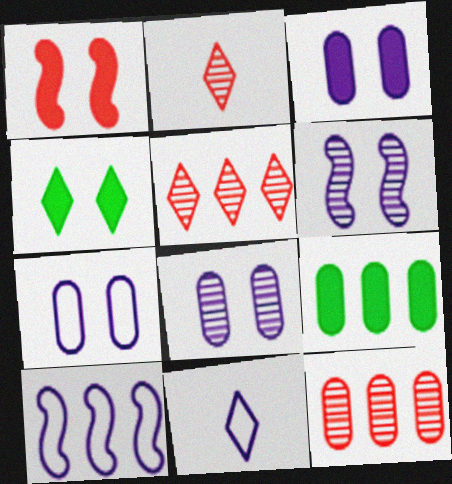[[1, 3, 4], 
[3, 7, 8], 
[4, 5, 11], 
[5, 9, 10], 
[7, 10, 11]]